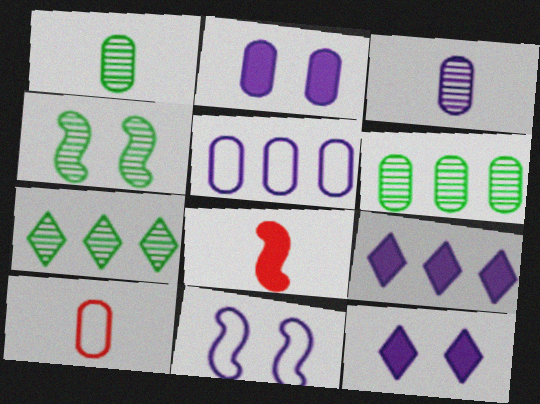[[1, 4, 7], 
[2, 3, 5], 
[2, 6, 10], 
[3, 9, 11], 
[4, 9, 10]]